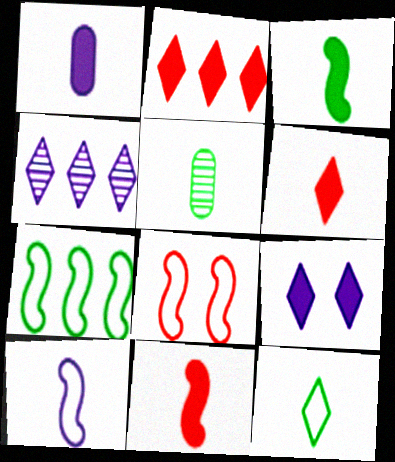[[1, 3, 6], 
[3, 5, 12], 
[5, 6, 10], 
[7, 8, 10]]